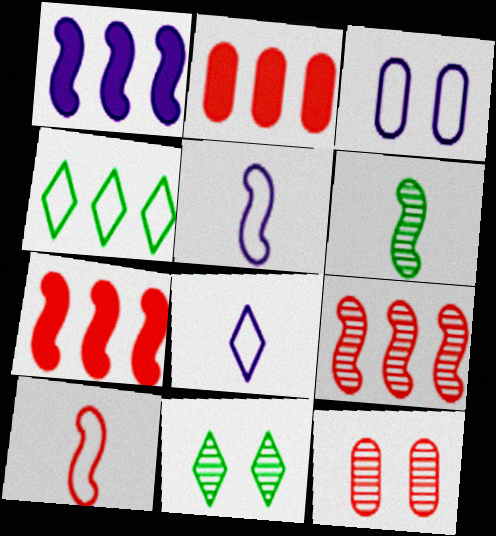[[2, 5, 11], 
[3, 4, 10]]